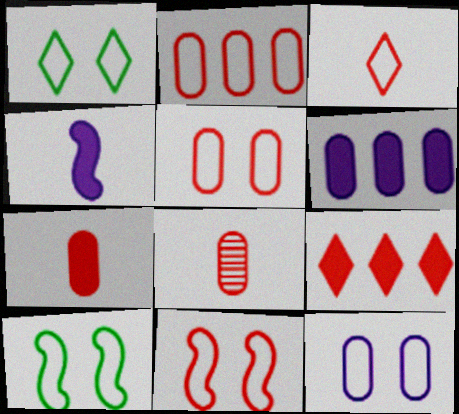[[1, 11, 12], 
[2, 3, 11], 
[8, 9, 11]]